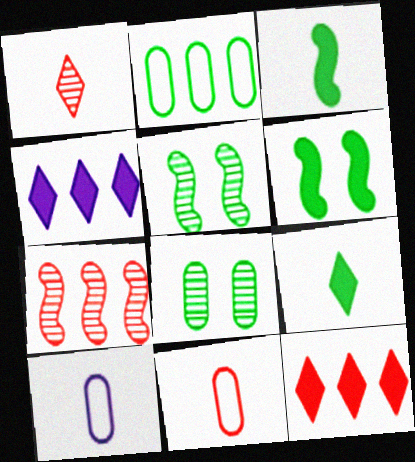[[1, 3, 10], 
[2, 4, 7], 
[2, 5, 9], 
[4, 5, 11], 
[5, 10, 12]]